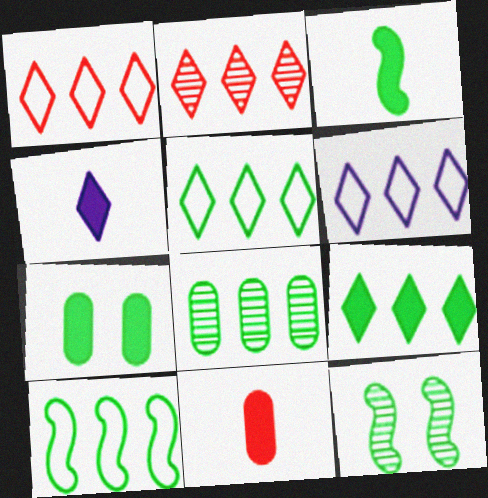[[1, 5, 6], 
[2, 6, 9], 
[3, 4, 11], 
[3, 7, 9], 
[3, 10, 12], 
[6, 11, 12], 
[8, 9, 10]]